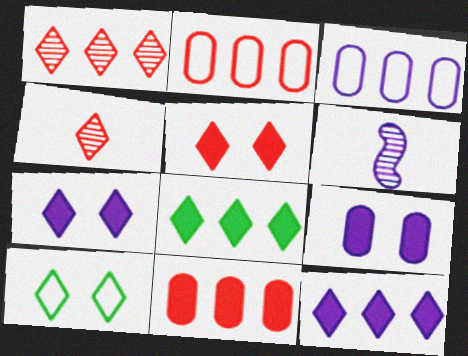[[3, 6, 7], 
[4, 10, 12], 
[6, 10, 11]]